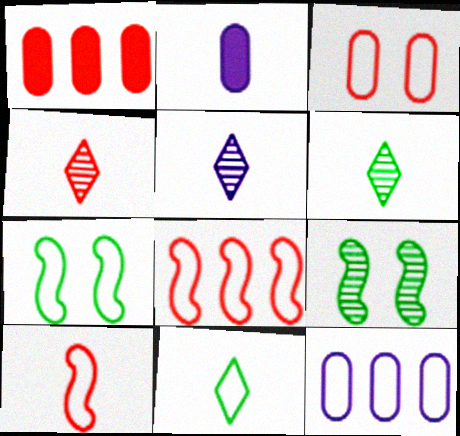[[1, 5, 7], 
[2, 6, 10], 
[4, 5, 6]]